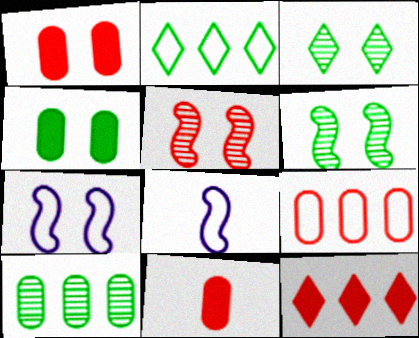[[1, 3, 7]]